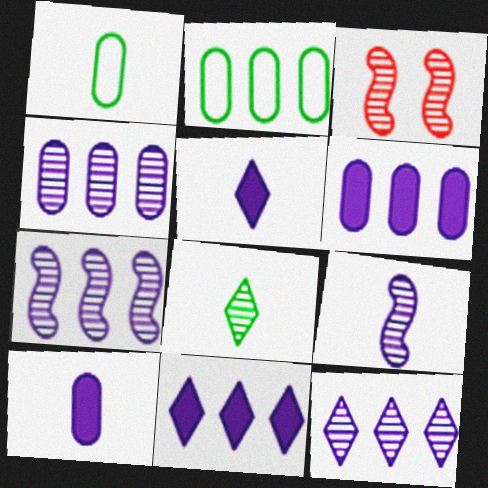[[1, 3, 11], 
[2, 3, 5], 
[3, 4, 8], 
[4, 7, 12]]